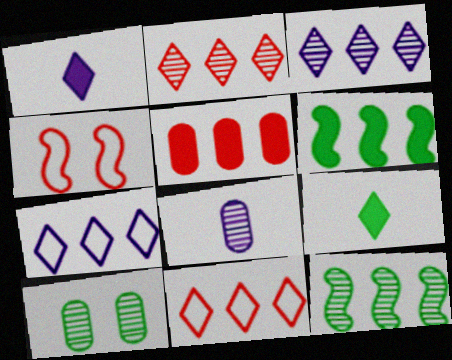[[5, 7, 12]]